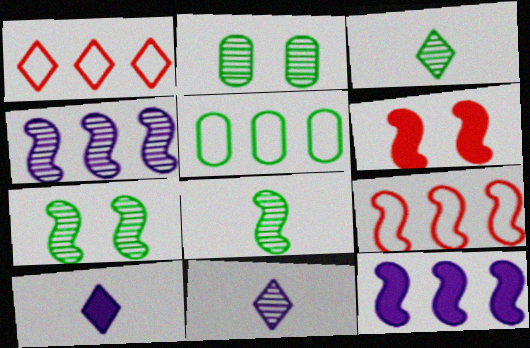[[2, 9, 10], 
[5, 6, 11]]